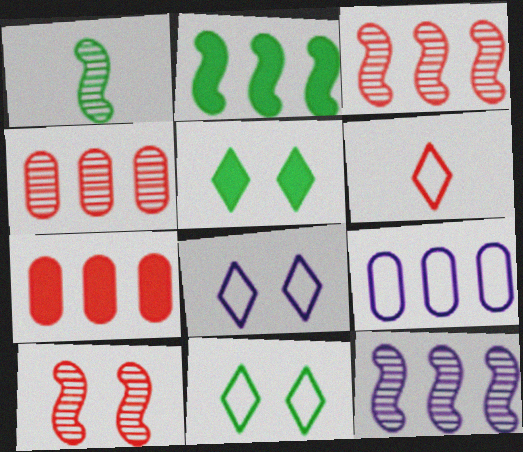[[1, 7, 8], 
[1, 10, 12], 
[6, 7, 10]]